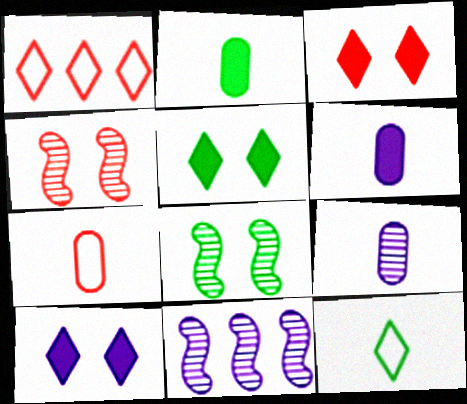[[1, 6, 8], 
[2, 7, 9], 
[3, 5, 10], 
[5, 7, 11]]